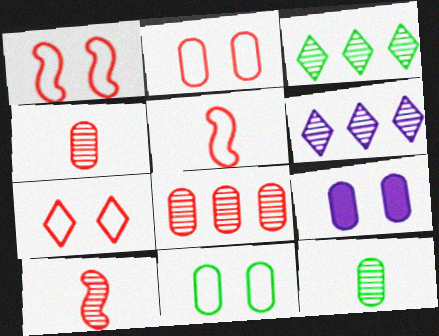[[1, 2, 7], 
[3, 5, 9]]